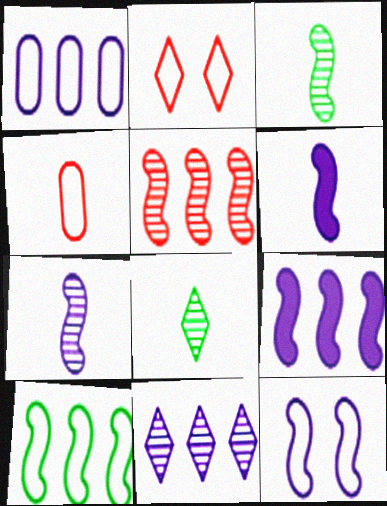[[1, 9, 11], 
[4, 6, 8], 
[5, 9, 10], 
[7, 9, 12]]